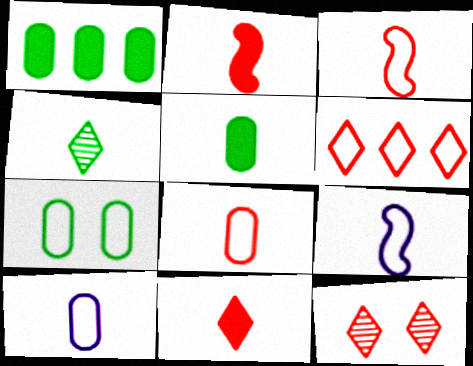[[1, 9, 12], 
[2, 4, 10], 
[6, 7, 9], 
[6, 11, 12]]